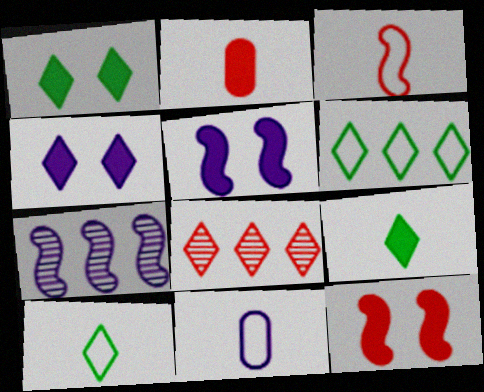[[3, 10, 11], 
[4, 7, 11], 
[4, 8, 10]]